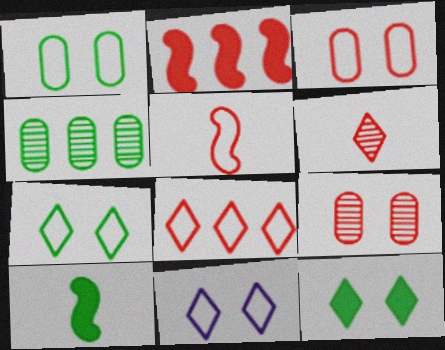[[2, 3, 6], 
[3, 5, 8], 
[4, 7, 10]]